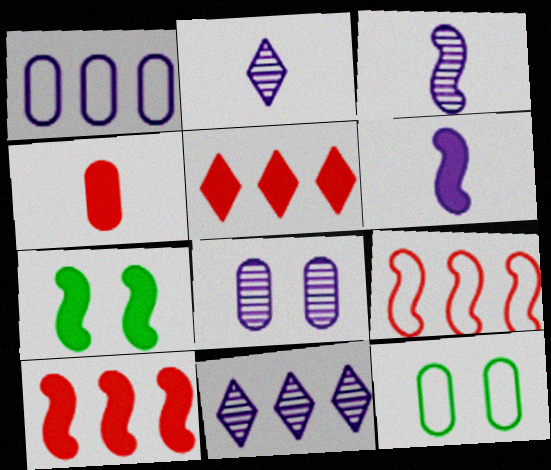[[2, 10, 12], 
[3, 5, 12], 
[3, 7, 9], 
[3, 8, 11], 
[6, 7, 10]]